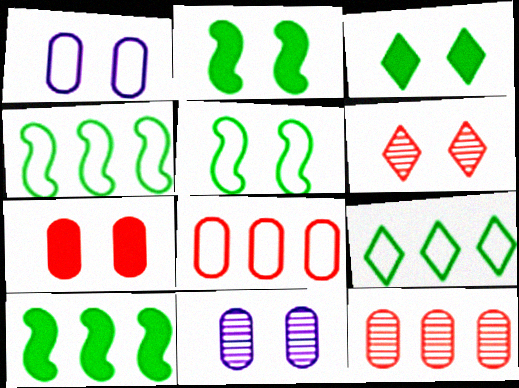[[1, 2, 6]]